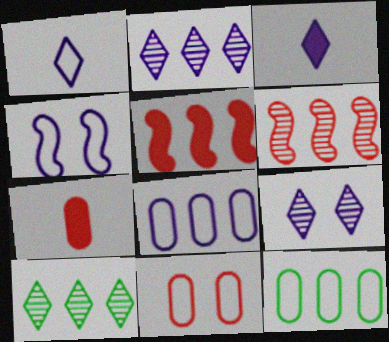[[1, 4, 8], 
[2, 5, 12], 
[4, 7, 10], 
[5, 8, 10]]